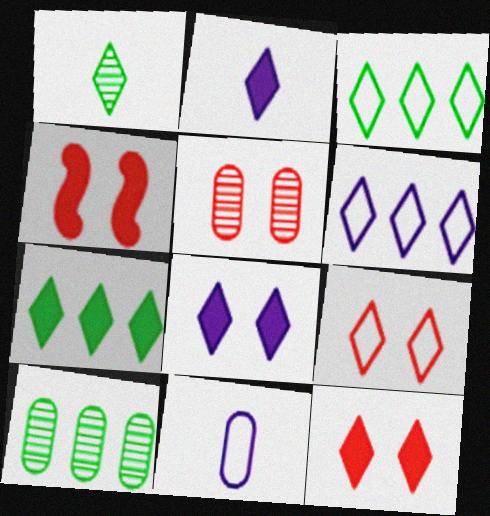[[1, 6, 12], 
[2, 7, 12], 
[4, 5, 9]]